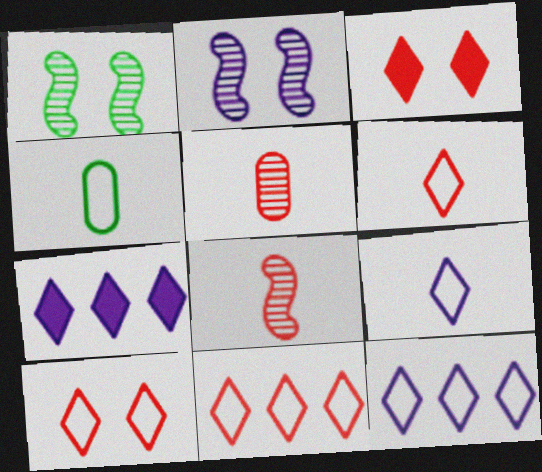[[6, 10, 11]]